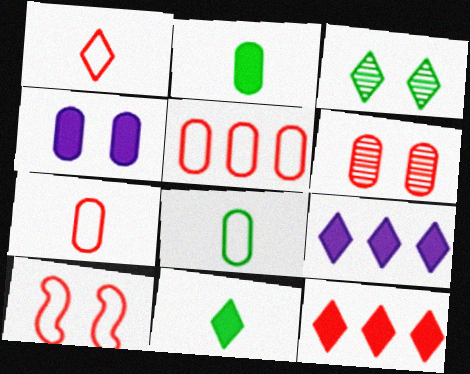[[1, 3, 9], 
[1, 5, 10], 
[3, 4, 10]]